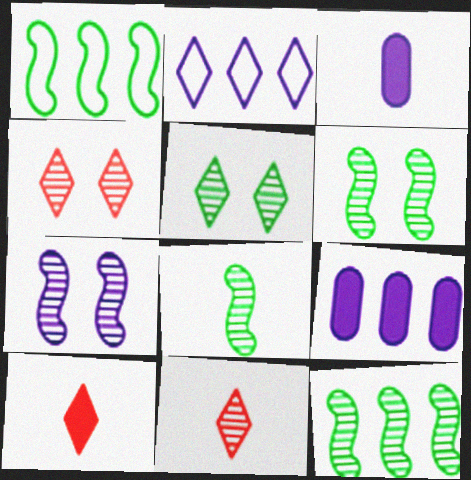[[1, 3, 4], 
[2, 3, 7], 
[2, 5, 10], 
[6, 8, 12]]